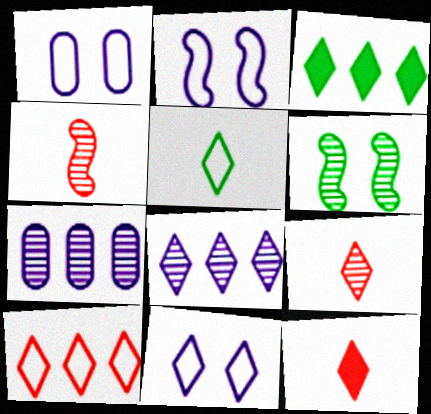[[1, 2, 11], 
[1, 3, 4], 
[3, 8, 10], 
[3, 9, 11], 
[5, 10, 11], 
[6, 7, 9]]